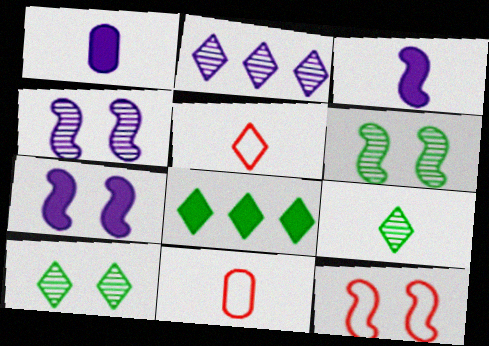[[3, 9, 11], 
[4, 8, 11], 
[6, 7, 12]]